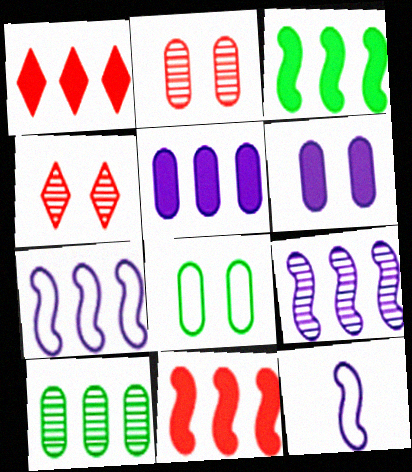[[1, 3, 5], 
[1, 7, 10], 
[2, 6, 8]]